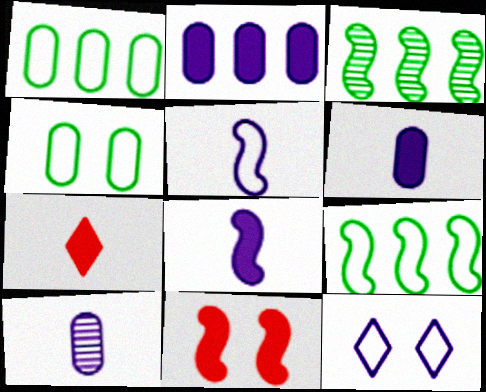[[3, 5, 11]]